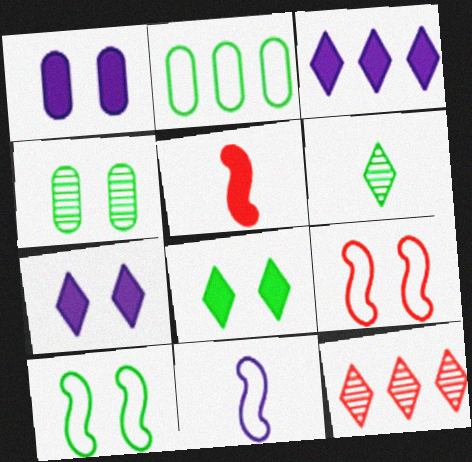[[4, 7, 9], 
[4, 8, 10]]